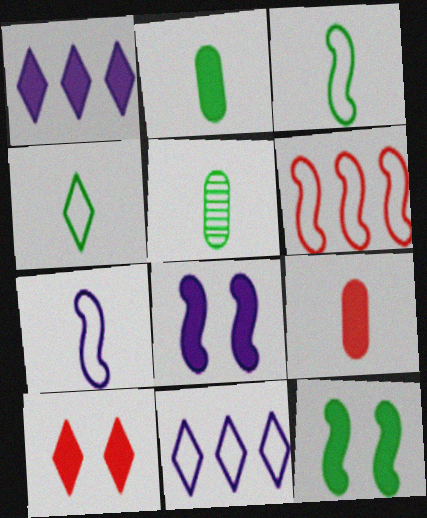[[1, 9, 12]]